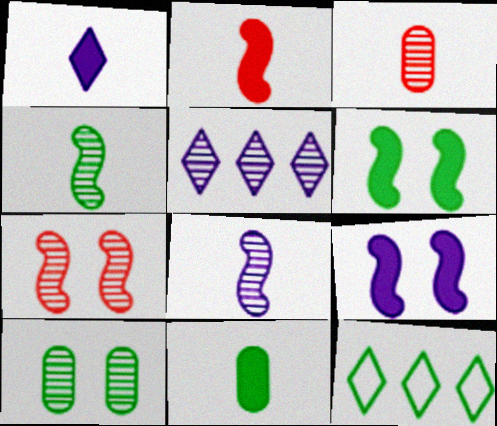[[1, 2, 11], 
[3, 9, 12]]